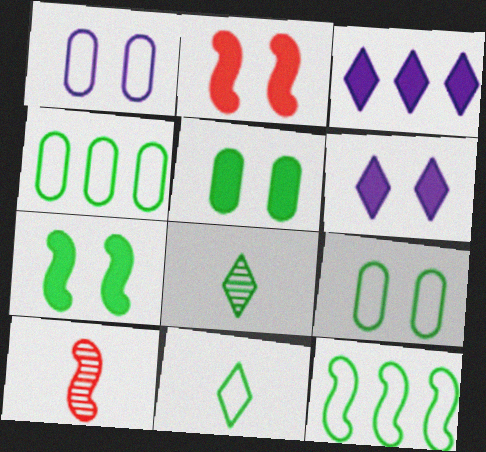[[2, 5, 6], 
[3, 9, 10], 
[4, 6, 10], 
[4, 7, 8], 
[5, 8, 12], 
[9, 11, 12]]